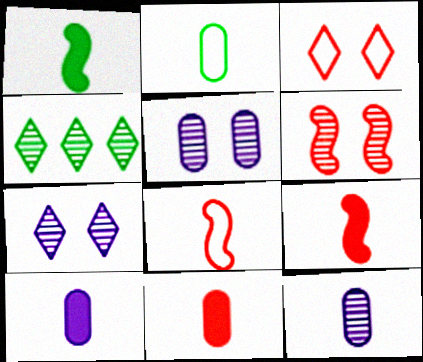[[2, 11, 12], 
[4, 6, 12]]